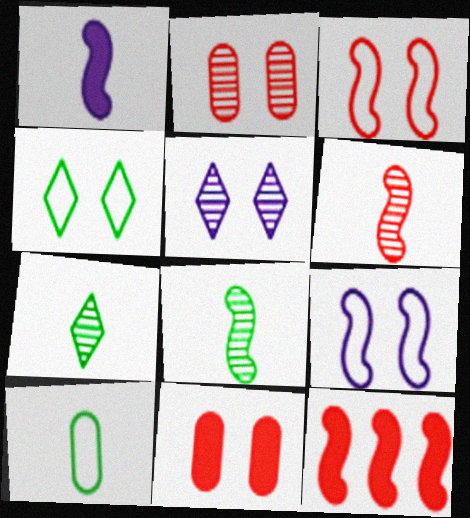[[3, 6, 12], 
[5, 10, 12], 
[8, 9, 12]]